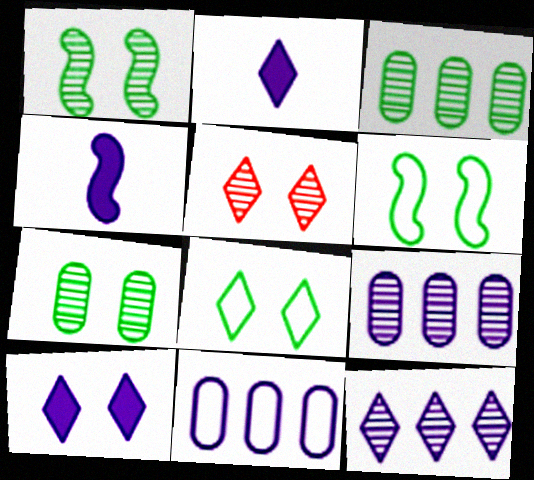[[5, 8, 10]]